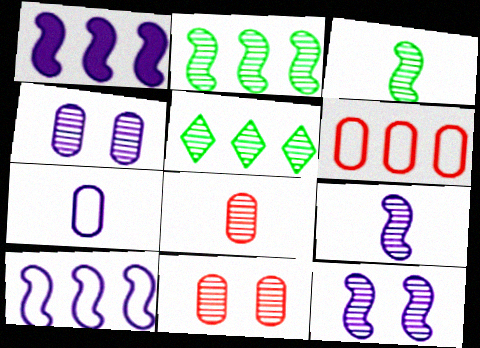[[1, 5, 6], 
[5, 8, 12], 
[5, 9, 11]]